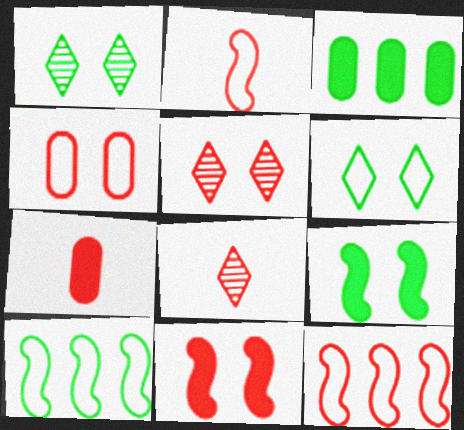[[2, 7, 8], 
[4, 5, 11], 
[5, 7, 12]]